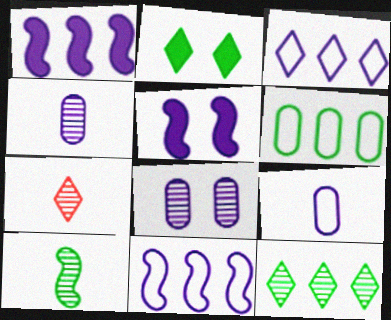[[2, 3, 7], 
[2, 6, 10], 
[3, 4, 5], 
[4, 7, 10], 
[5, 6, 7]]